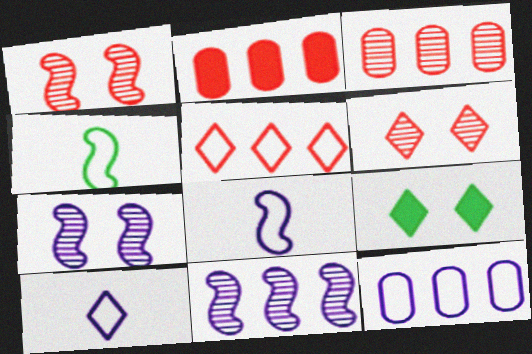[[3, 8, 9]]